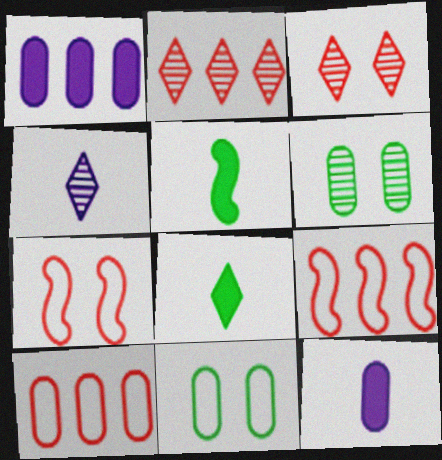[[6, 10, 12]]